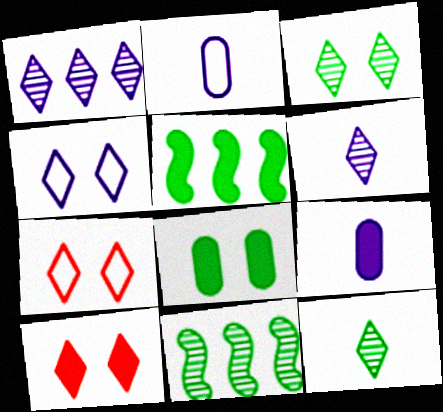[[2, 10, 11], 
[3, 4, 10], 
[5, 9, 10], 
[7, 9, 11]]